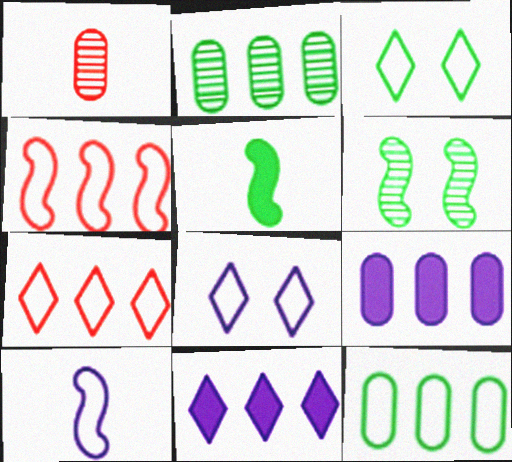[[2, 3, 5], 
[2, 4, 11]]